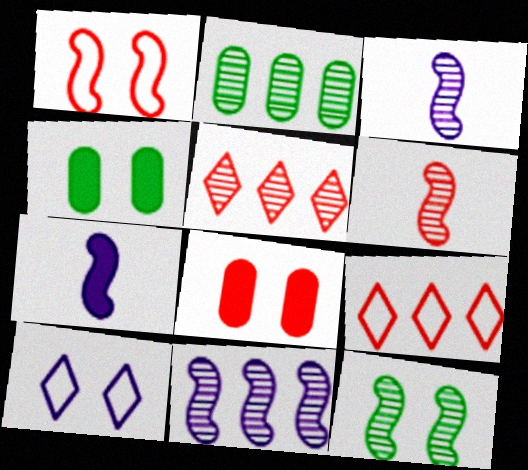[[2, 5, 11], 
[3, 4, 9], 
[6, 8, 9], 
[6, 11, 12], 
[8, 10, 12]]